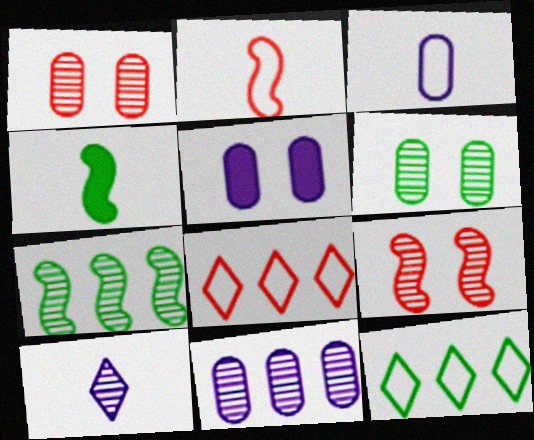[[1, 7, 10], 
[3, 5, 11], 
[4, 6, 12]]